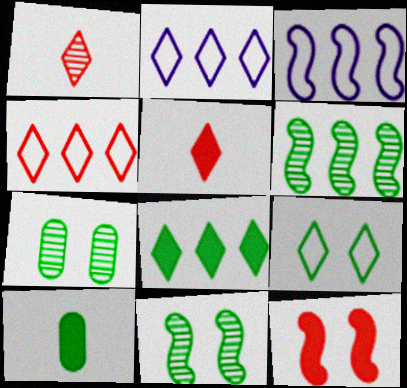[[3, 5, 7], 
[6, 9, 10]]